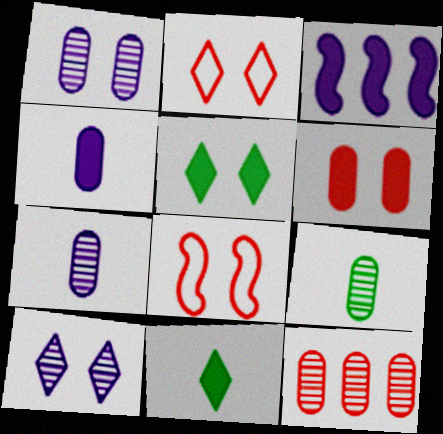[[1, 5, 8], 
[1, 9, 12], 
[2, 3, 9], 
[2, 5, 10], 
[3, 6, 11]]